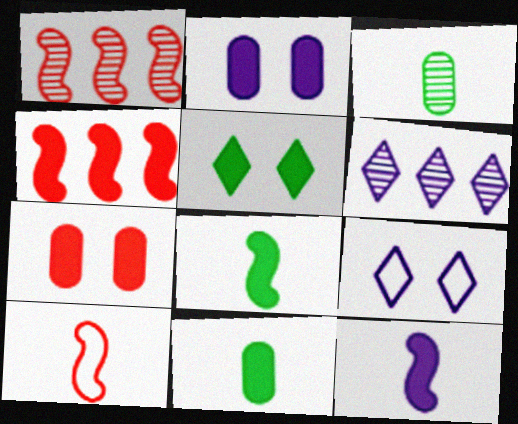[[1, 9, 11], 
[3, 4, 9]]